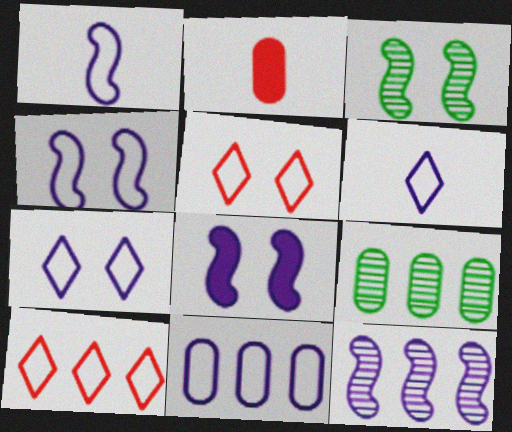[[1, 7, 11], 
[1, 8, 12], 
[4, 6, 11]]